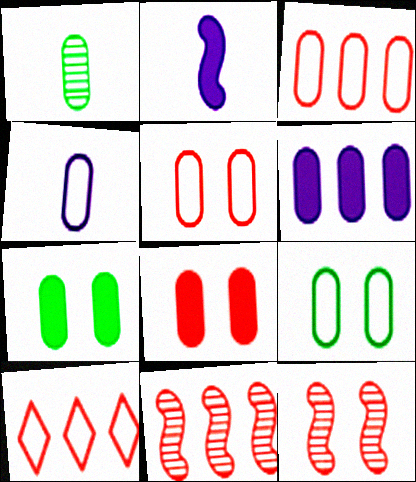[[1, 5, 6], 
[3, 4, 9]]